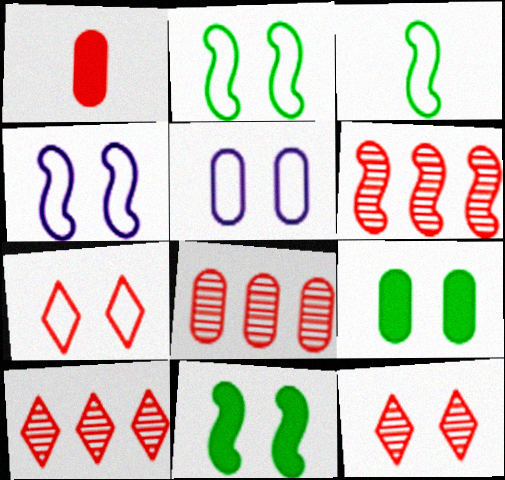[[1, 6, 7], 
[2, 5, 7], 
[4, 9, 12], 
[5, 11, 12], 
[6, 8, 10]]